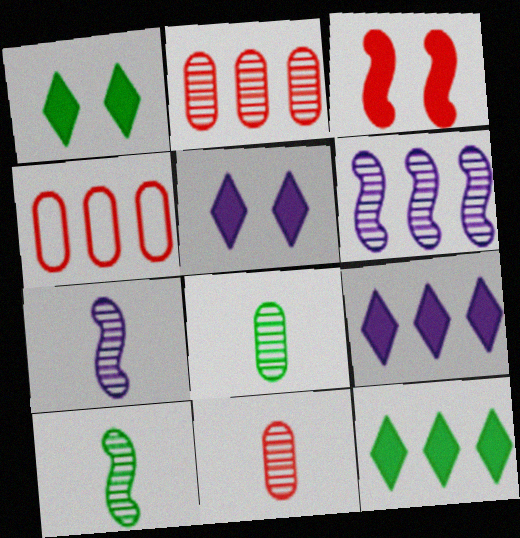[[1, 4, 7], 
[4, 5, 10], 
[4, 6, 12]]